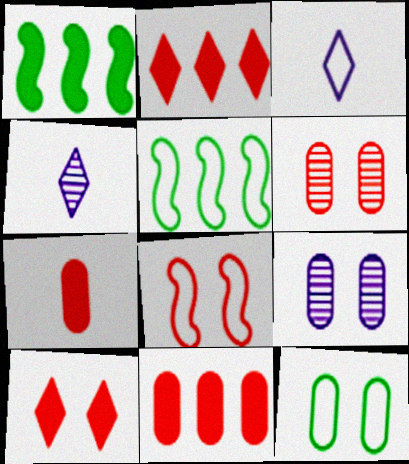[[1, 3, 6], 
[6, 8, 10]]